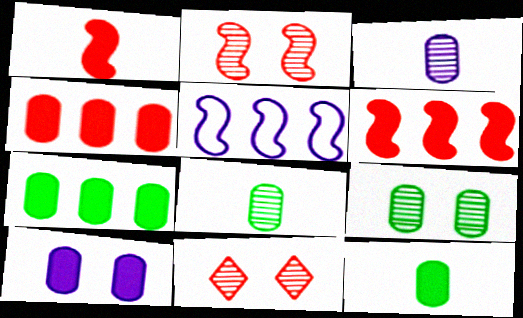[[4, 10, 12], 
[5, 11, 12]]